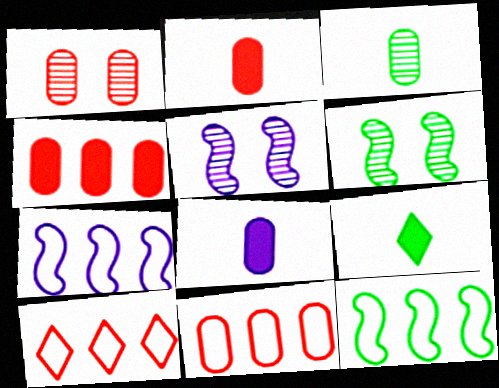[[1, 2, 11], 
[1, 7, 9], 
[5, 9, 11], 
[6, 8, 10]]